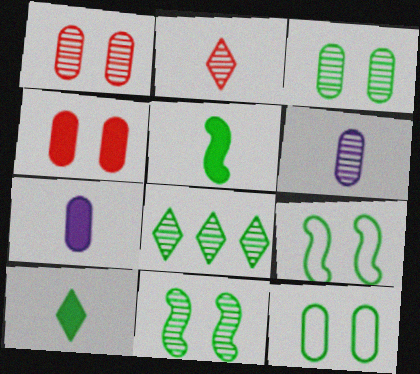[[5, 8, 12]]